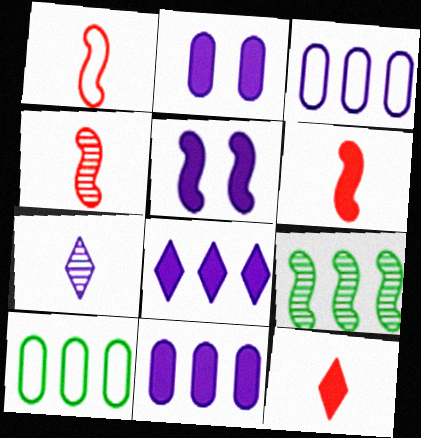[[1, 4, 6], 
[1, 5, 9], 
[3, 5, 7]]